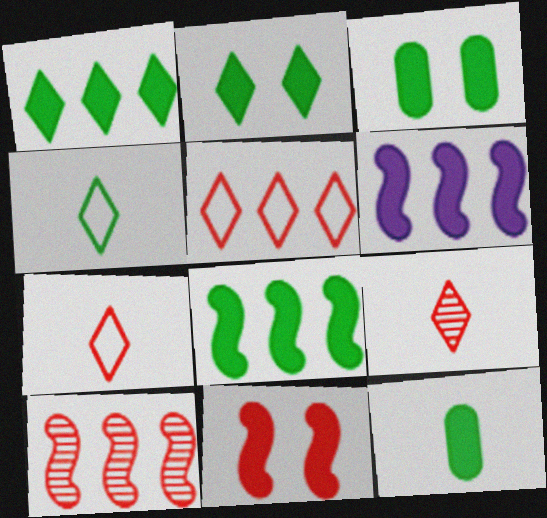[[2, 8, 12]]